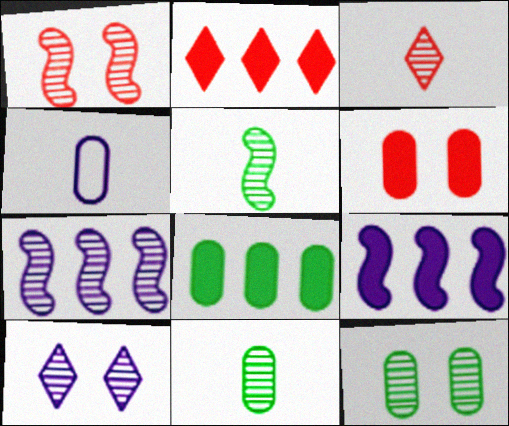[[1, 5, 7], 
[1, 10, 12], 
[2, 8, 9], 
[3, 7, 12], 
[4, 9, 10]]